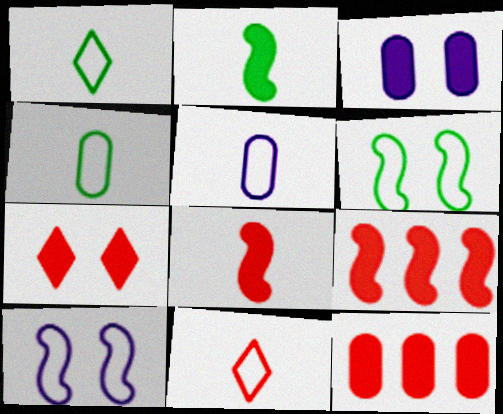[[7, 8, 12]]